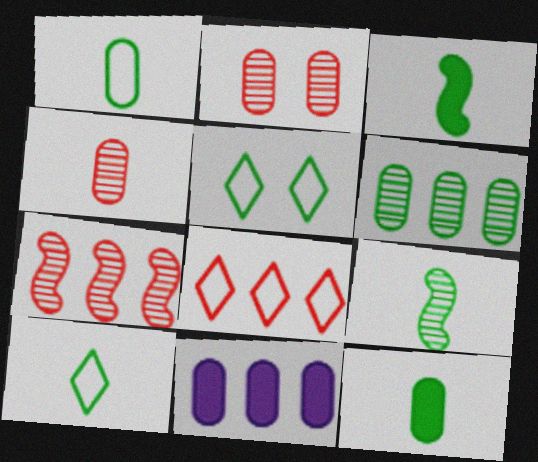[[1, 2, 11], 
[3, 5, 6], 
[9, 10, 12]]